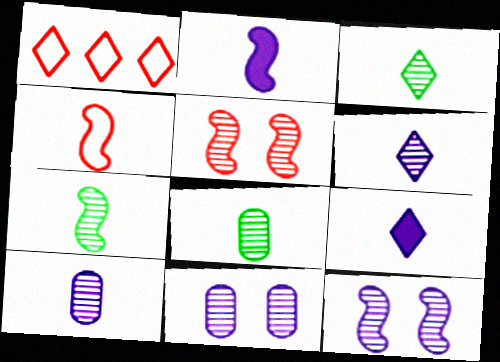[[2, 4, 7], 
[3, 7, 8], 
[4, 8, 9]]